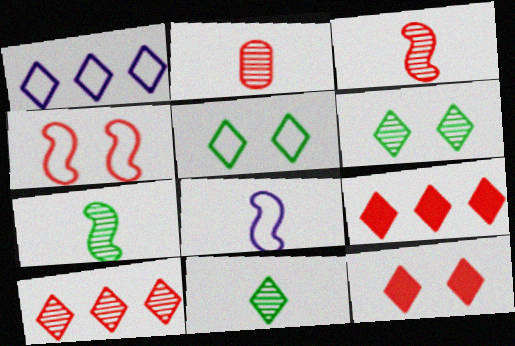[[1, 11, 12], 
[2, 4, 9]]